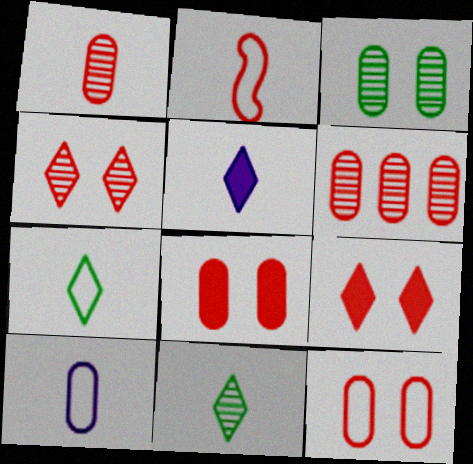[[2, 6, 9], 
[2, 7, 10]]